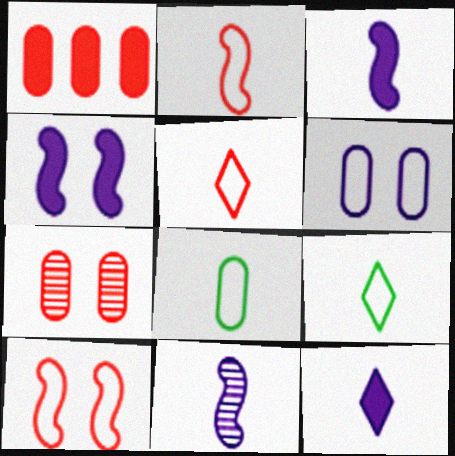[]